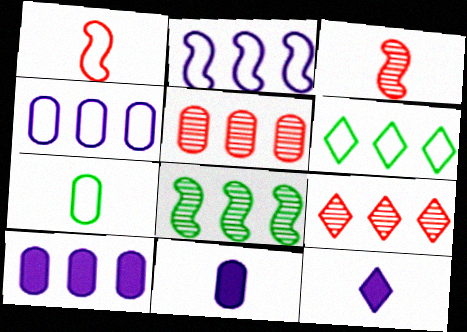[[3, 7, 12]]